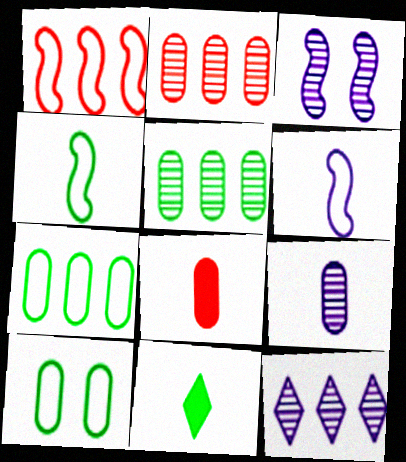[[3, 9, 12]]